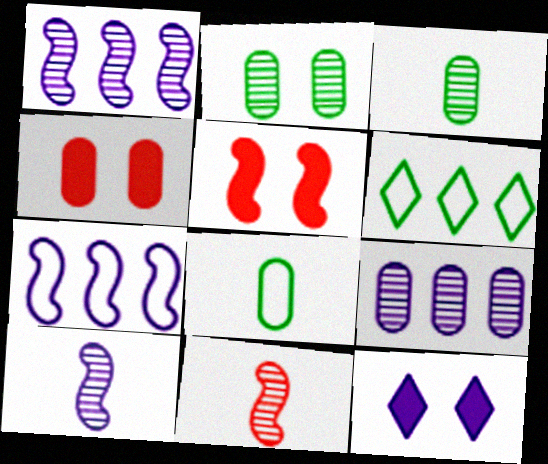[[4, 6, 10], 
[4, 8, 9]]